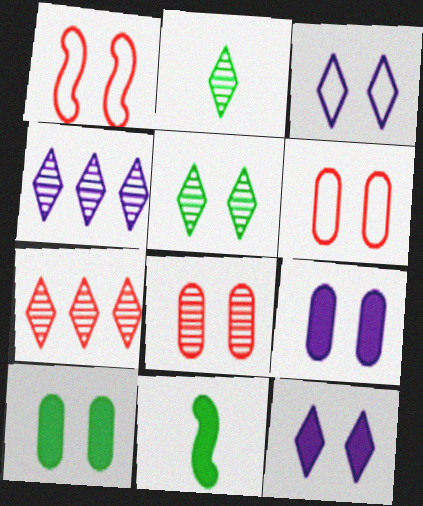[[1, 5, 9], 
[4, 6, 11]]